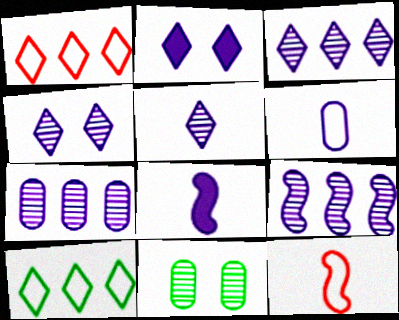[[1, 8, 11], 
[2, 6, 9], 
[3, 4, 5], 
[3, 7, 9], 
[5, 6, 8]]